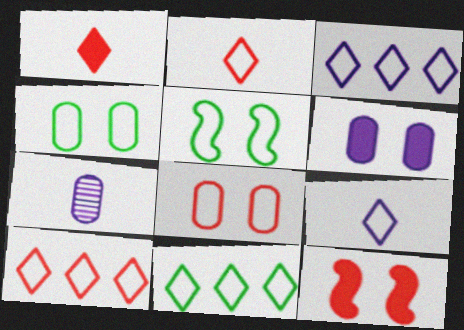[[3, 10, 11], 
[7, 11, 12]]